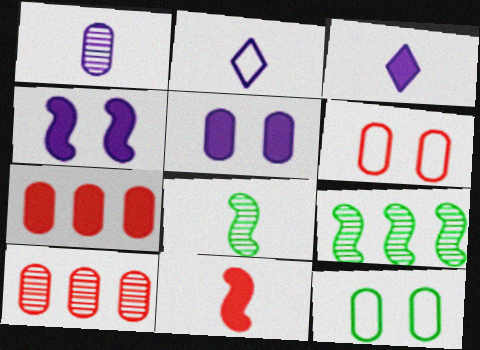[[1, 7, 12], 
[3, 6, 9]]